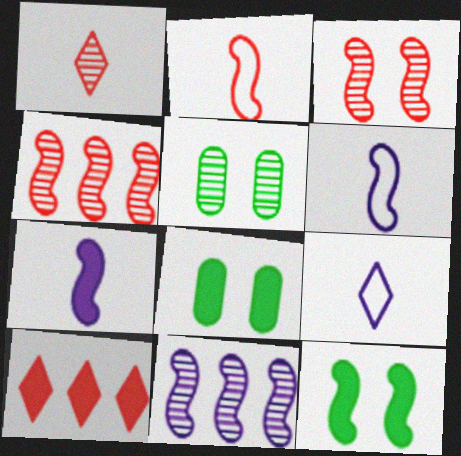[[1, 5, 11], 
[2, 11, 12], 
[4, 6, 12], 
[4, 8, 9], 
[5, 6, 10], 
[7, 8, 10]]